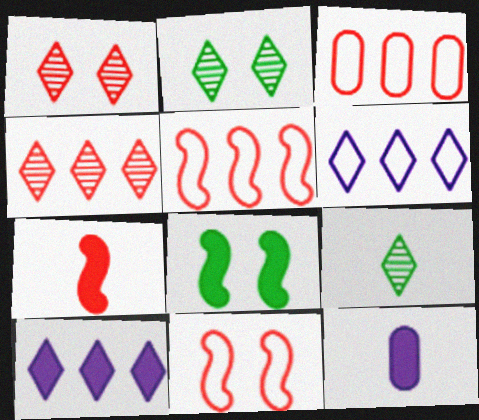[[1, 3, 7], 
[2, 5, 12]]